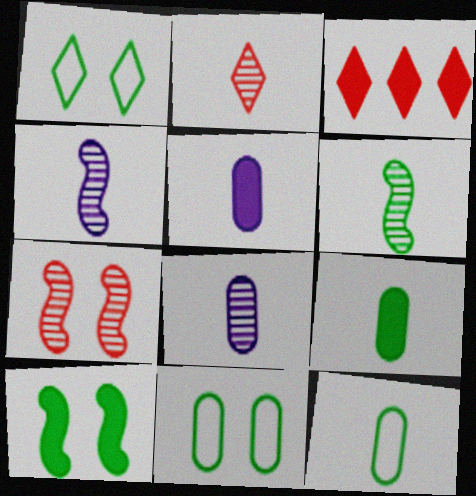[[2, 6, 8], 
[3, 4, 11], 
[3, 5, 10]]